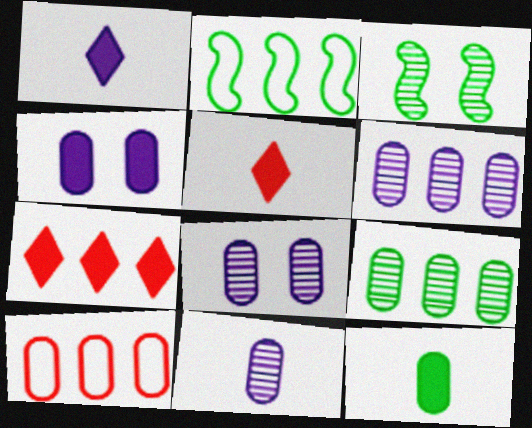[[1, 3, 10], 
[2, 5, 8], 
[2, 6, 7], 
[6, 8, 11], 
[8, 10, 12]]